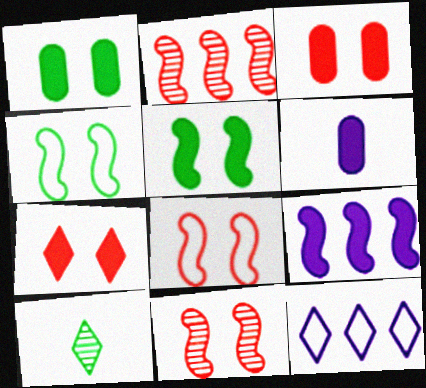[[7, 10, 12]]